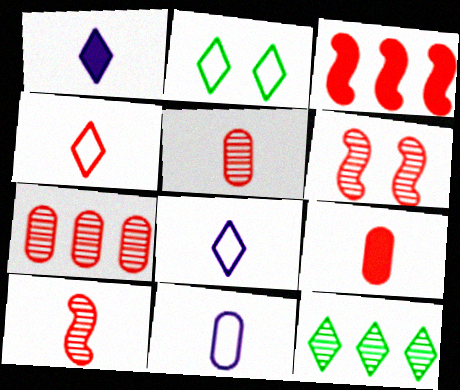[[4, 9, 10]]